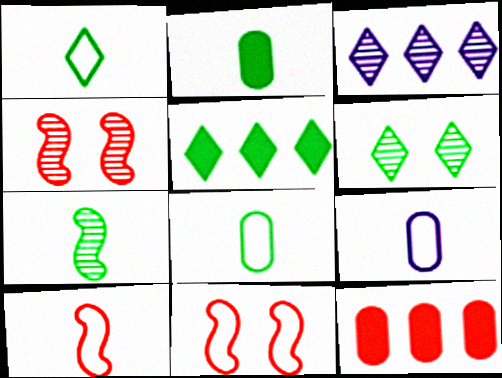[[1, 2, 7], 
[1, 5, 6], 
[1, 9, 10], 
[2, 3, 11], 
[4, 5, 9]]